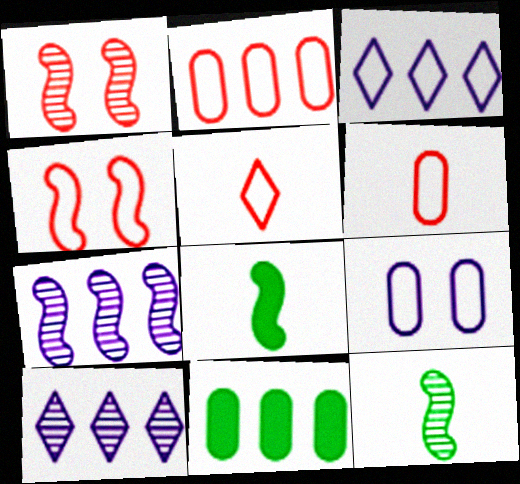[[1, 7, 12], 
[2, 4, 5], 
[4, 7, 8]]